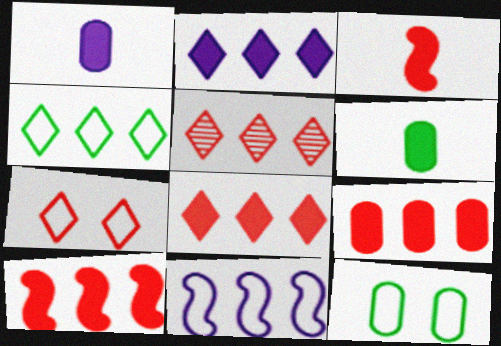[[2, 4, 5], 
[8, 9, 10]]